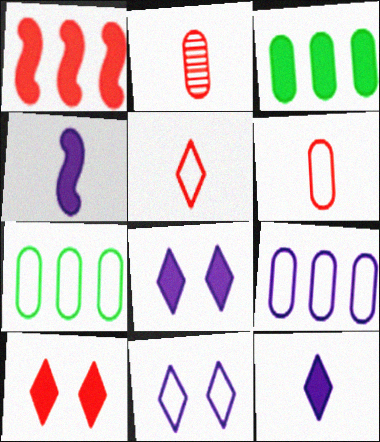[[3, 4, 10]]